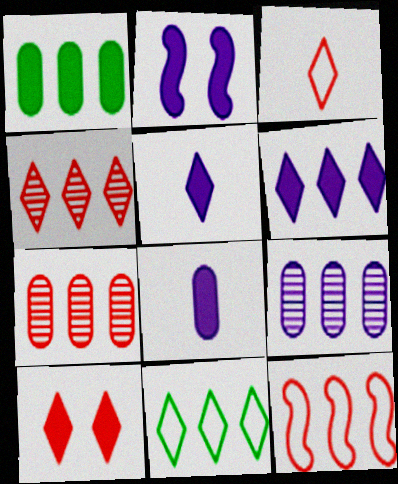[[2, 6, 8], 
[3, 4, 10], 
[4, 6, 11]]